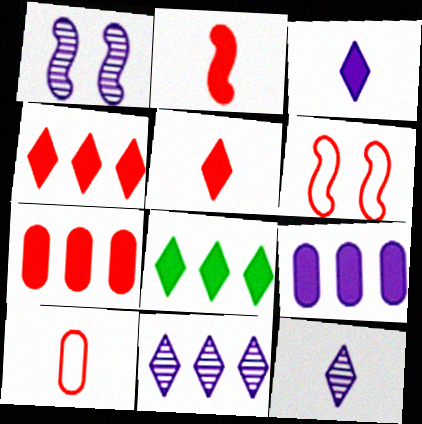[[1, 8, 10]]